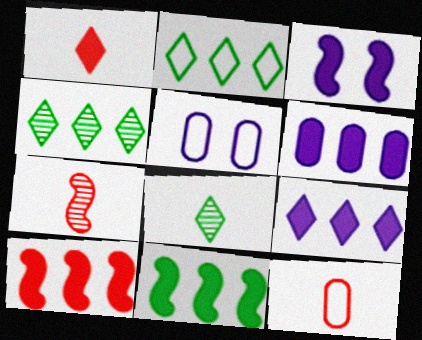[[1, 7, 12], 
[3, 4, 12], 
[5, 8, 10]]